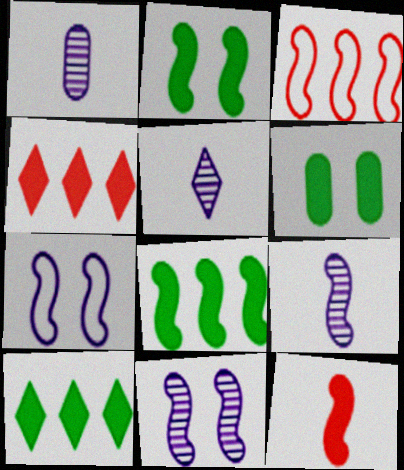[[1, 5, 9], 
[2, 3, 9], 
[3, 5, 6]]